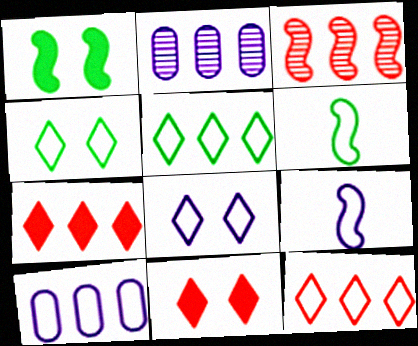[[1, 3, 9], 
[2, 6, 11], 
[8, 9, 10]]